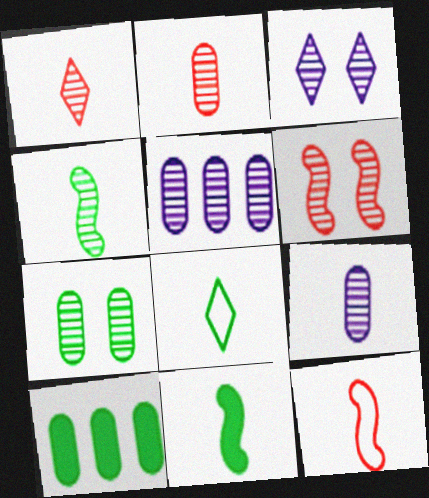[[1, 4, 9], 
[2, 5, 7], 
[3, 6, 7], 
[3, 10, 12]]